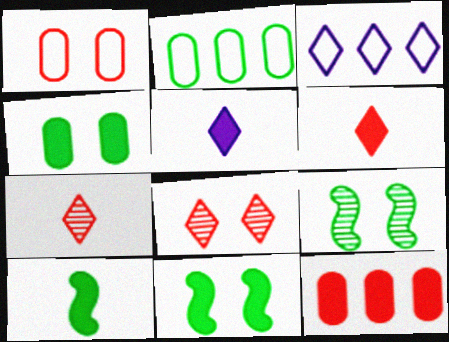[[5, 11, 12]]